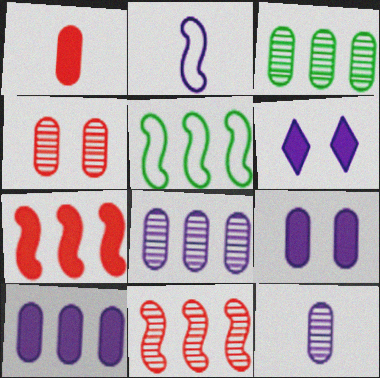[[2, 6, 8], 
[3, 4, 12]]